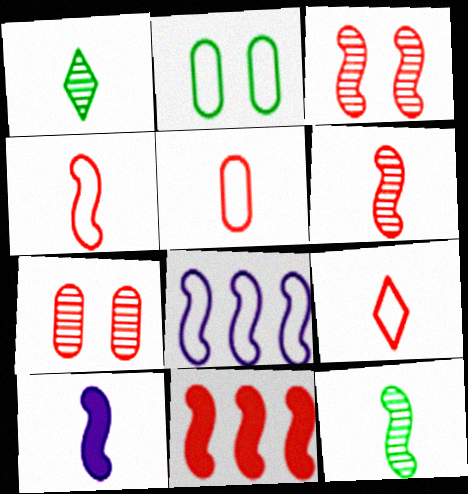[[1, 5, 10], 
[2, 8, 9], 
[3, 4, 11], 
[4, 5, 9], 
[4, 10, 12], 
[7, 9, 11]]